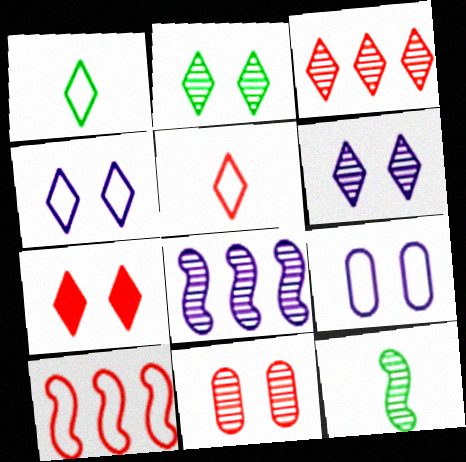[[1, 9, 10], 
[2, 4, 7], 
[3, 5, 7]]